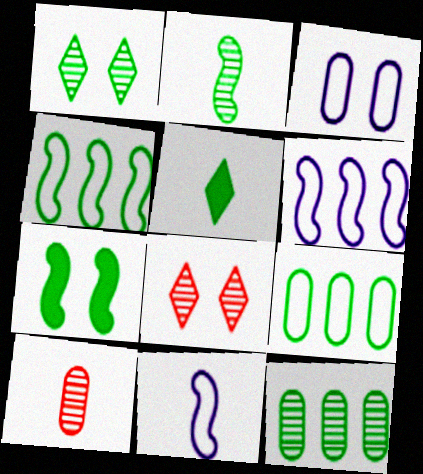[[1, 2, 12], 
[2, 4, 7], 
[3, 7, 8], 
[5, 10, 11]]